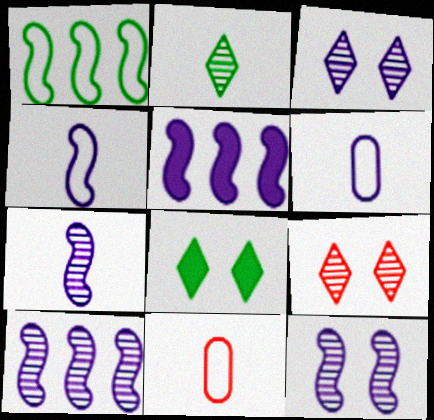[[3, 5, 6], 
[4, 5, 12], 
[7, 10, 12], 
[8, 10, 11]]